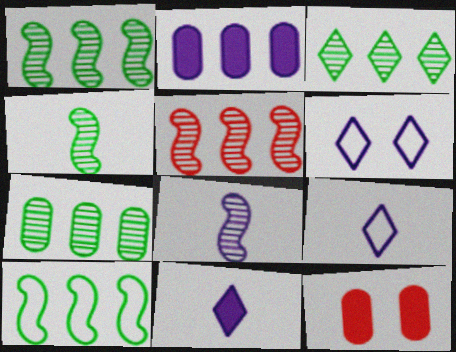[[1, 3, 7], 
[1, 9, 12], 
[2, 6, 8]]